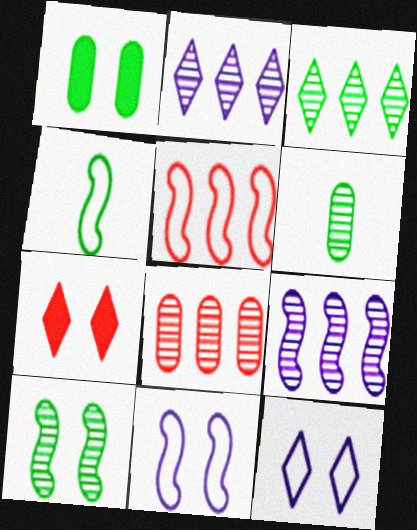[[1, 3, 4], 
[3, 6, 10], 
[3, 8, 9], 
[4, 5, 11]]